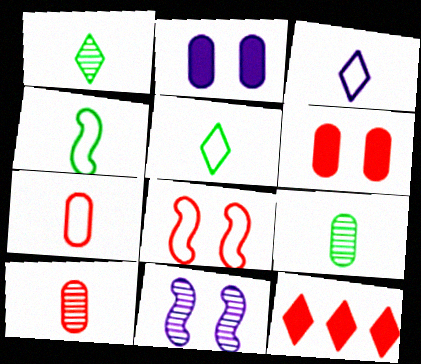[[3, 4, 7], 
[8, 10, 12]]